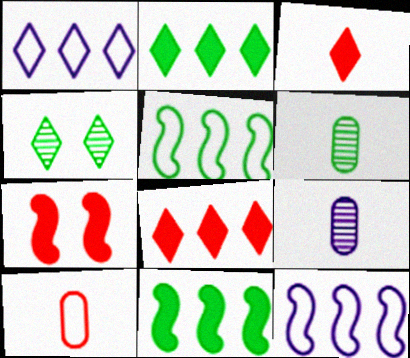[[1, 3, 4], 
[1, 6, 7]]